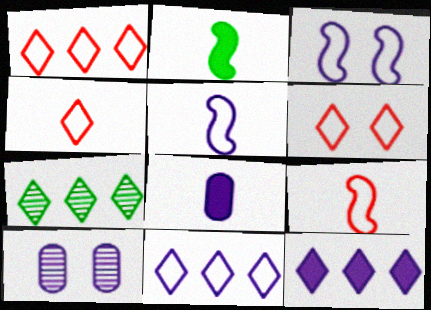[[1, 2, 10], 
[1, 4, 6], 
[1, 7, 12], 
[5, 10, 12]]